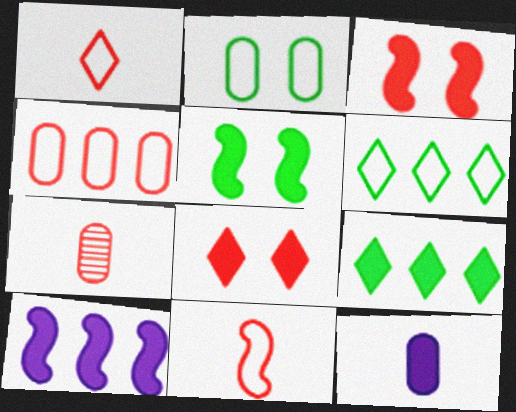[[3, 9, 12]]